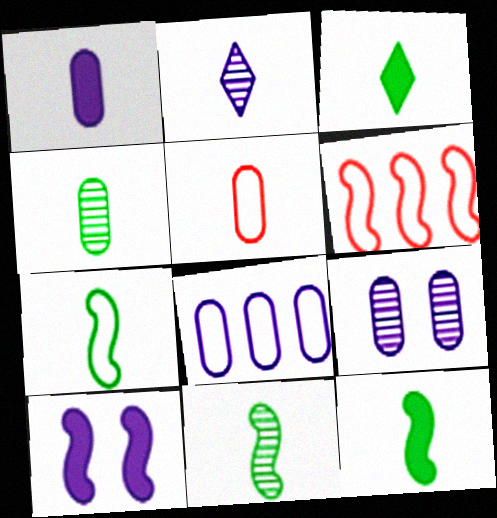[[1, 4, 5], 
[1, 8, 9], 
[2, 5, 12], 
[2, 8, 10], 
[3, 4, 7], 
[3, 6, 9], 
[6, 10, 11], 
[7, 11, 12]]